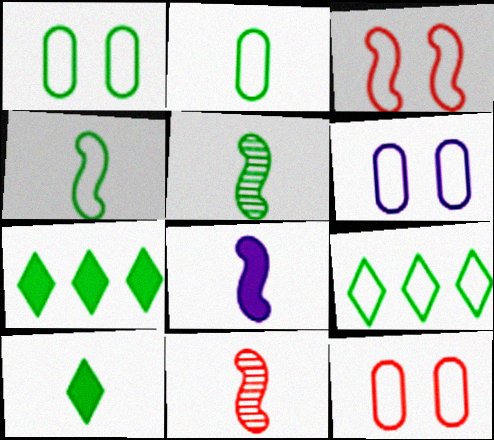[[1, 4, 9], 
[1, 5, 7], 
[1, 6, 12], 
[2, 5, 10], 
[4, 8, 11], 
[6, 7, 11]]